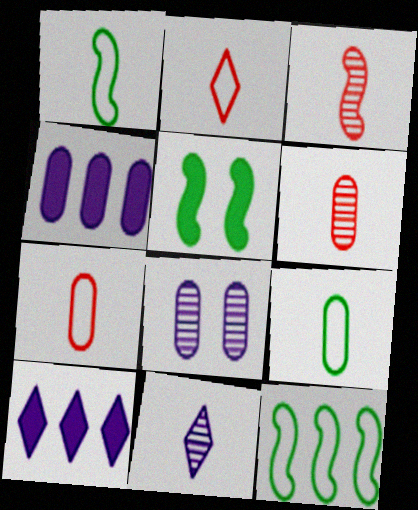[]